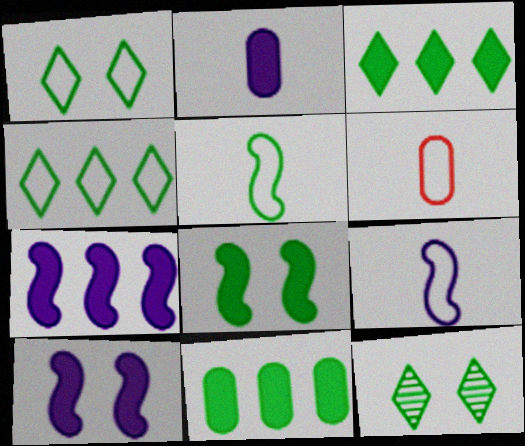[[5, 11, 12], 
[6, 7, 12]]